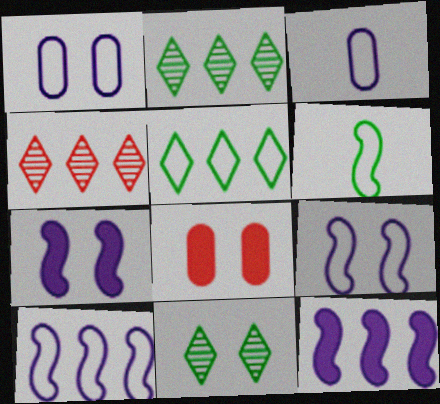[[8, 9, 11]]